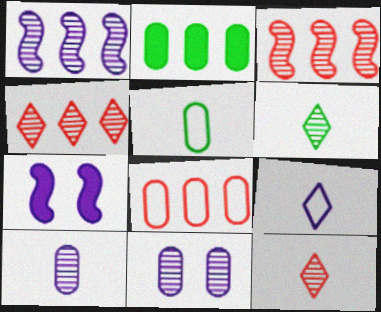[[3, 6, 11], 
[4, 5, 7], 
[6, 7, 8]]